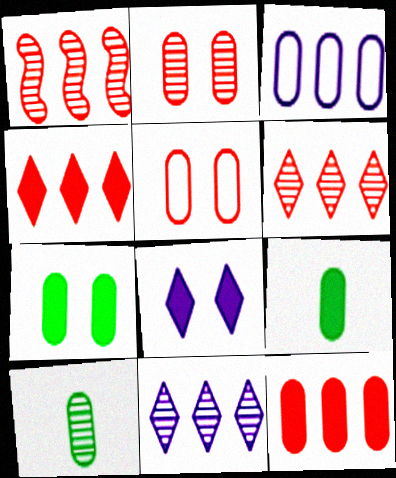[[2, 3, 9]]